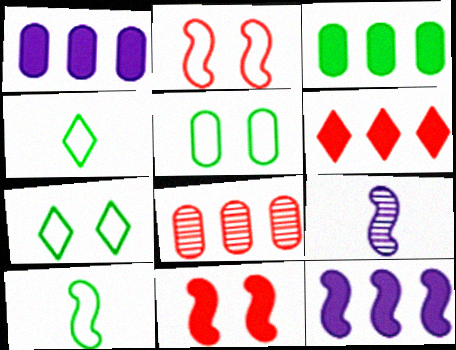[[3, 6, 12], 
[5, 6, 9]]